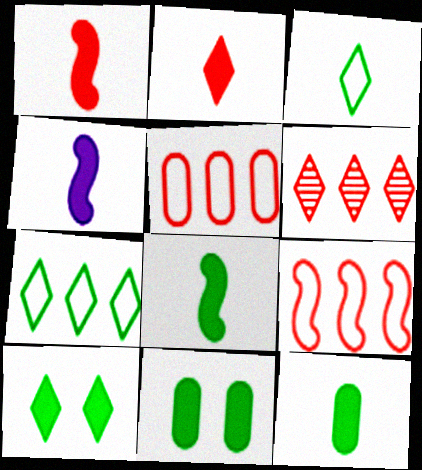[[1, 4, 8], 
[2, 4, 12]]